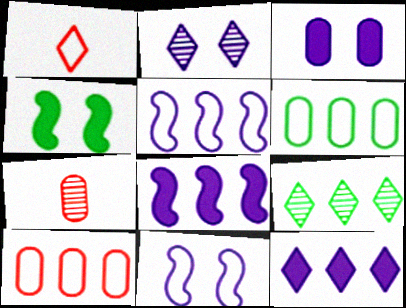[[1, 6, 11], 
[2, 3, 11], 
[3, 6, 7], 
[8, 9, 10]]